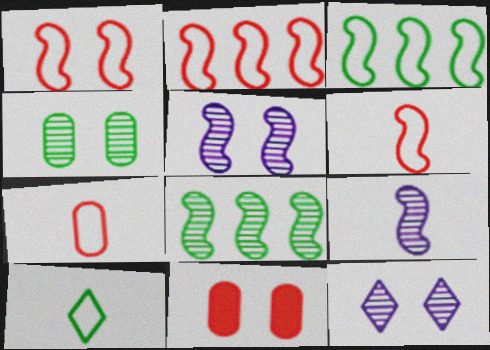[[1, 2, 6]]